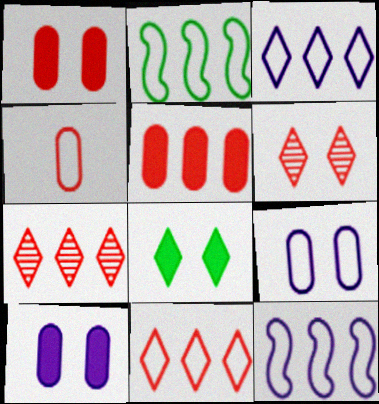[]